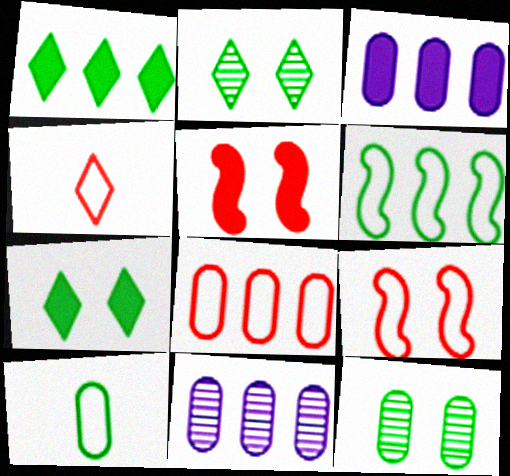[[4, 8, 9]]